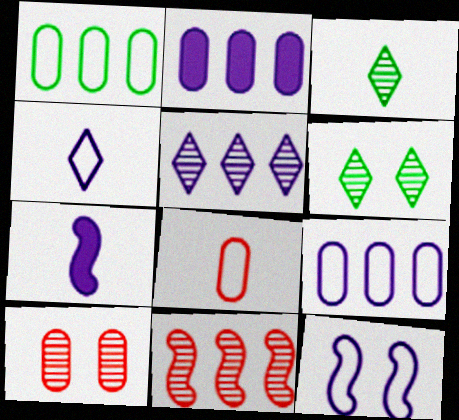[[3, 7, 8], 
[4, 9, 12]]